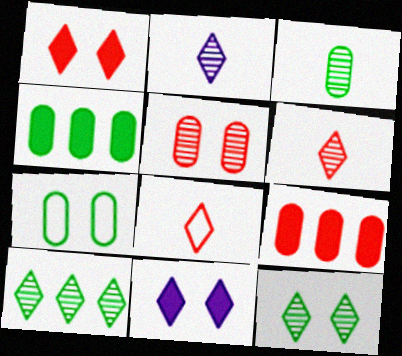[[3, 4, 7], 
[8, 10, 11]]